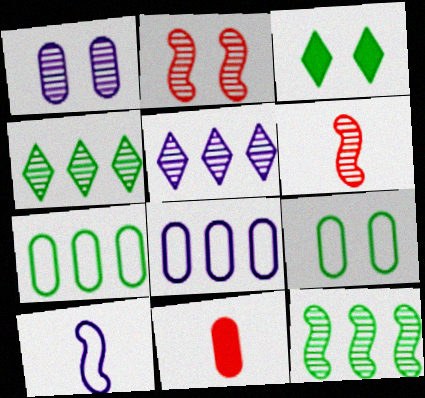[[1, 4, 6], 
[1, 7, 11], 
[3, 6, 8]]